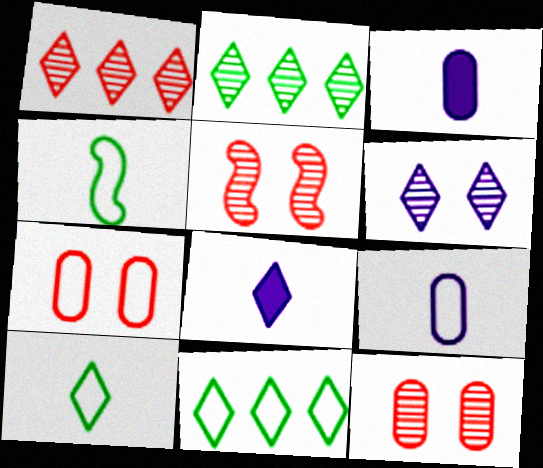[[3, 5, 11]]